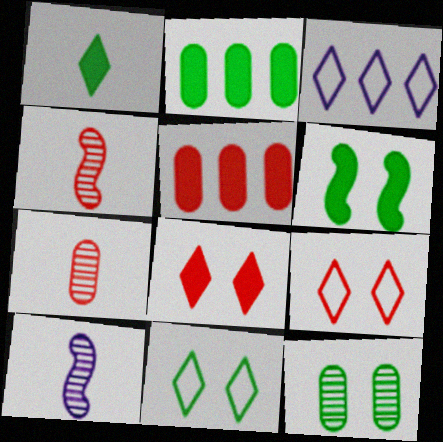[[1, 2, 6], 
[2, 9, 10], 
[3, 6, 7], 
[4, 5, 9], 
[5, 10, 11], 
[6, 11, 12]]